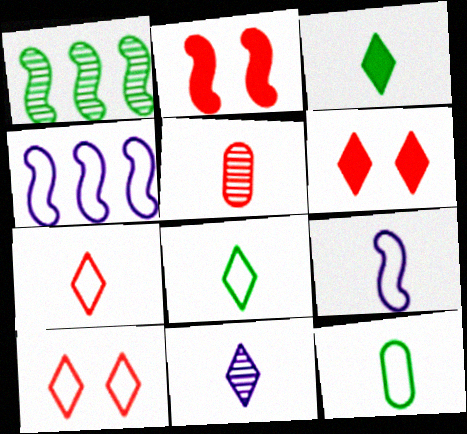[[1, 2, 9], 
[3, 5, 9], 
[3, 7, 11], 
[4, 10, 12], 
[7, 9, 12]]